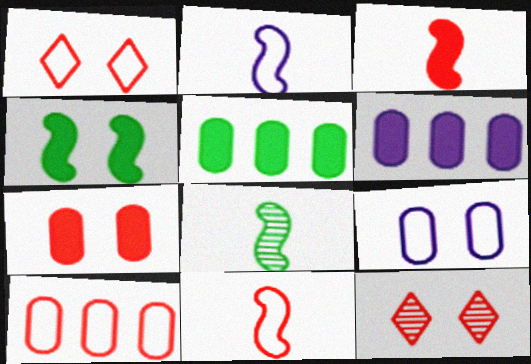[[1, 6, 8], 
[1, 10, 11], 
[2, 3, 8], 
[2, 5, 12], 
[3, 10, 12], 
[4, 9, 12]]